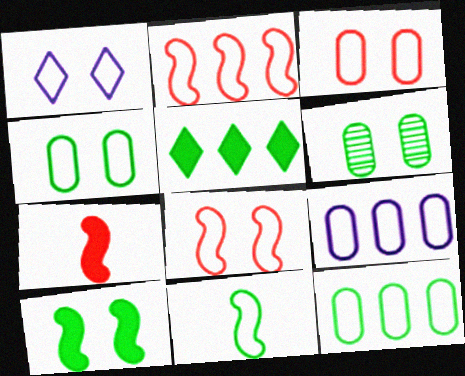[[1, 4, 8], 
[5, 6, 11]]